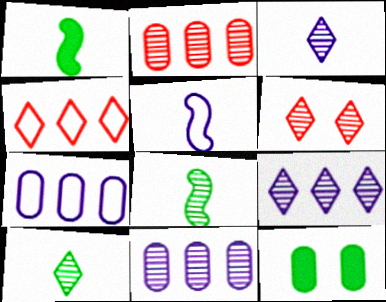[[1, 6, 7], 
[6, 8, 11], 
[6, 9, 10]]